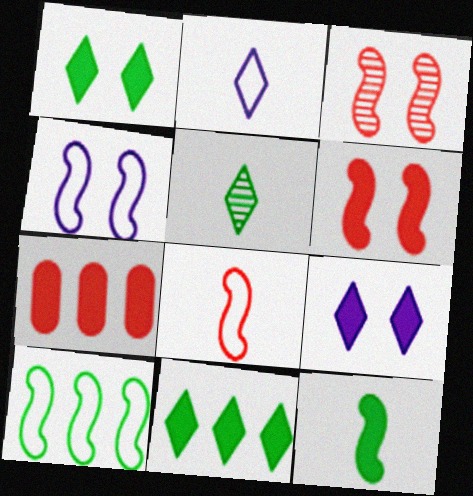[[4, 5, 7], 
[4, 8, 10], 
[7, 9, 12]]